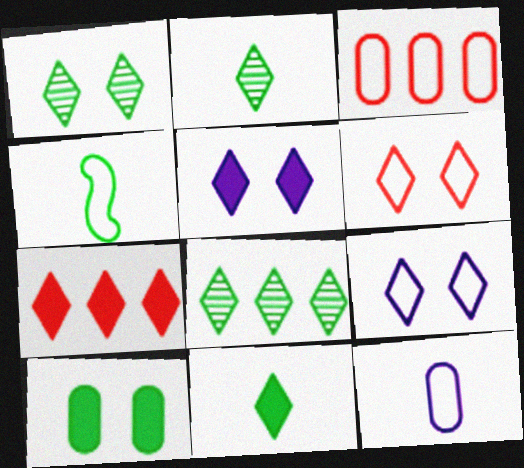[[1, 2, 8], 
[1, 5, 6], 
[2, 7, 9], 
[3, 4, 9], 
[4, 8, 10], 
[5, 7, 11]]